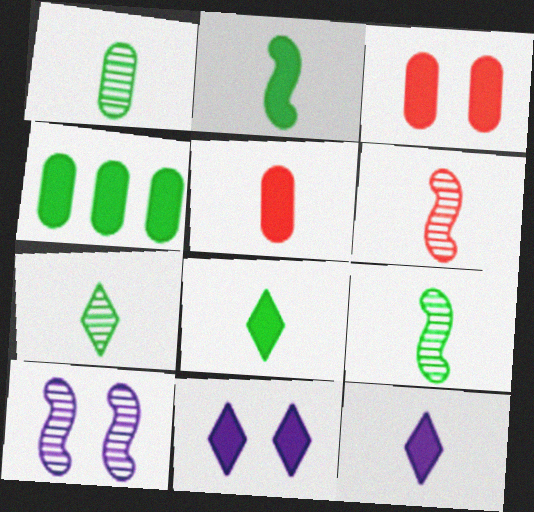[[1, 7, 9], 
[2, 5, 12]]